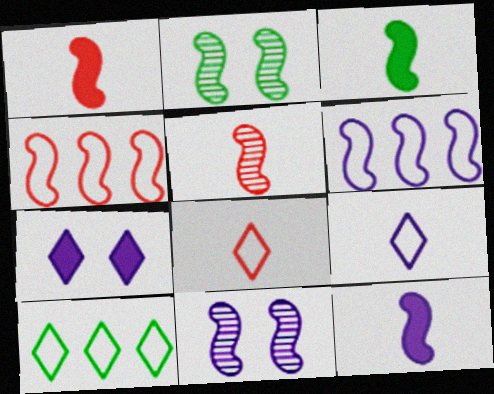[[1, 2, 6], 
[1, 3, 12], 
[2, 4, 12], 
[3, 4, 11], 
[6, 11, 12]]